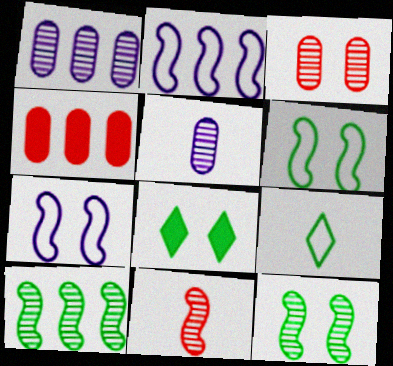[[3, 7, 8]]